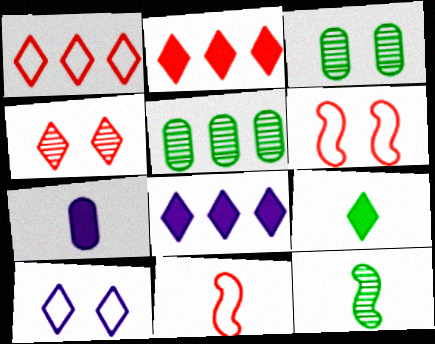[[3, 8, 11]]